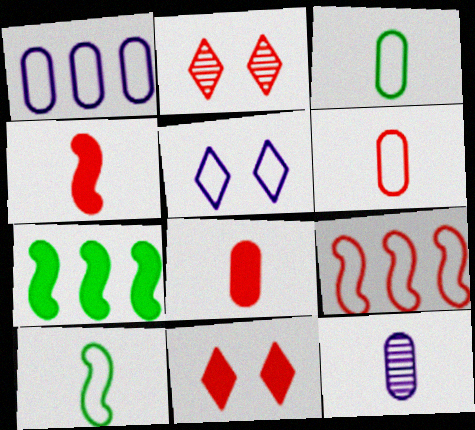[[2, 8, 9], 
[3, 5, 9], 
[3, 8, 12]]